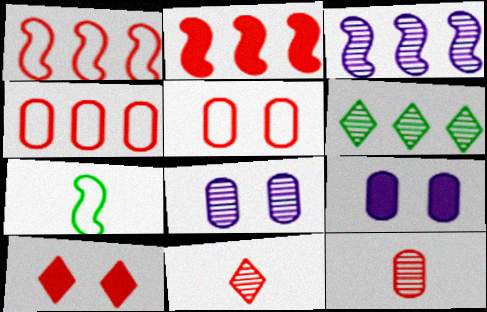[[1, 10, 12], 
[2, 5, 11]]